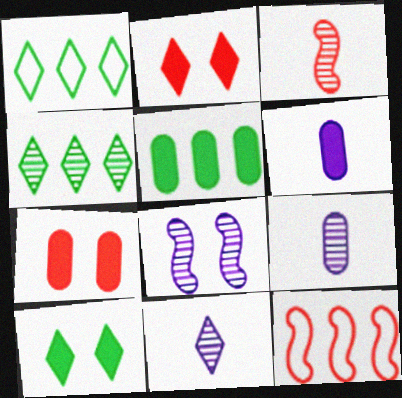[[1, 2, 11], 
[5, 6, 7], 
[9, 10, 12]]